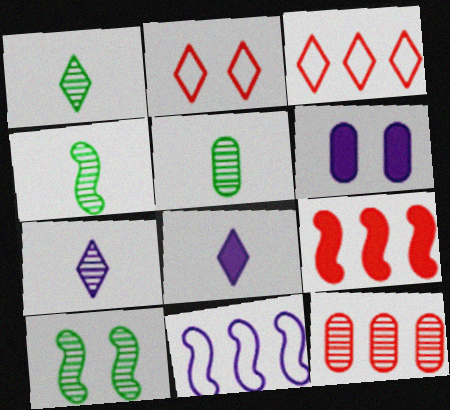[[1, 4, 5], 
[2, 6, 10], 
[3, 4, 6], 
[3, 9, 12], 
[6, 7, 11], 
[7, 10, 12]]